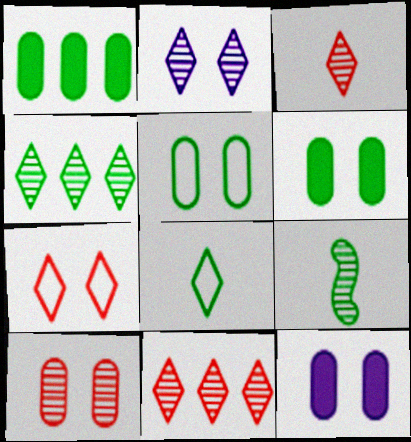[[2, 3, 4], 
[5, 10, 12]]